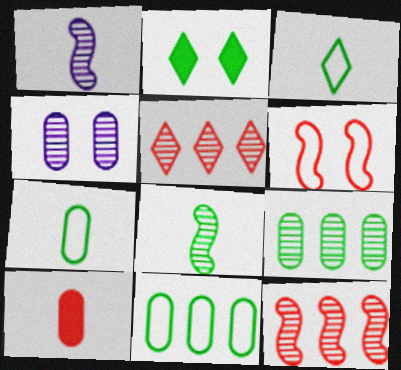[[1, 3, 10], 
[2, 4, 6], 
[2, 8, 11], 
[4, 5, 8], 
[4, 10, 11], 
[5, 6, 10]]